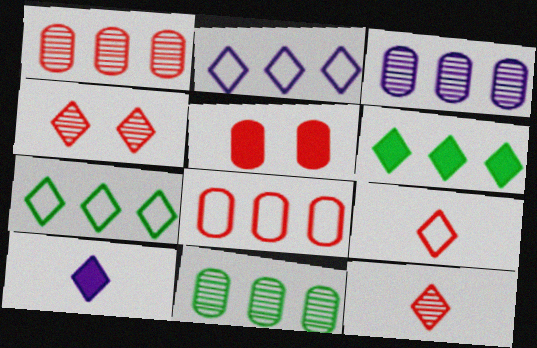[[1, 3, 11], 
[4, 7, 10]]